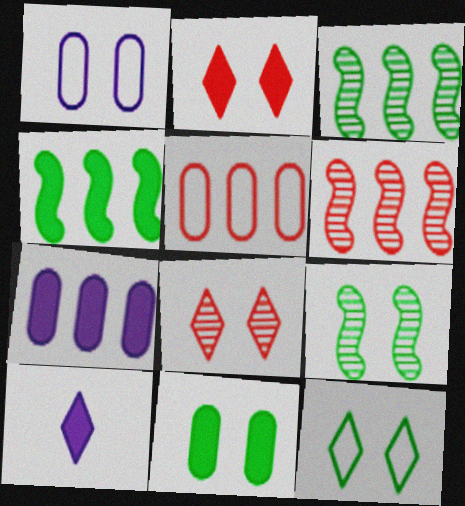[[1, 2, 9], 
[5, 9, 10], 
[9, 11, 12]]